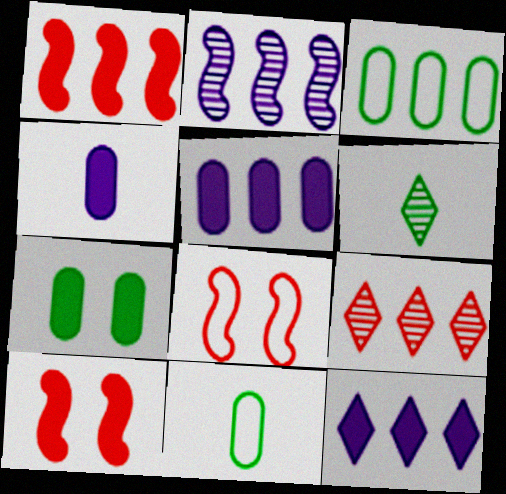[[5, 6, 8]]